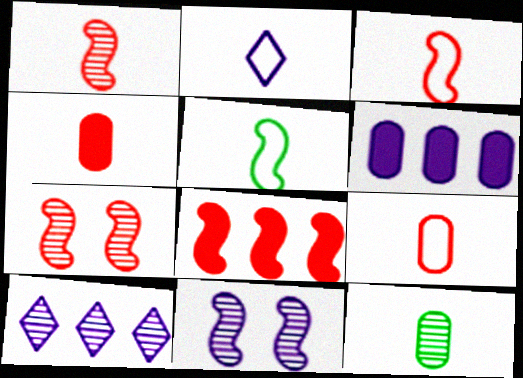[[2, 5, 9], 
[2, 6, 11], 
[3, 7, 8], 
[5, 8, 11], 
[7, 10, 12]]